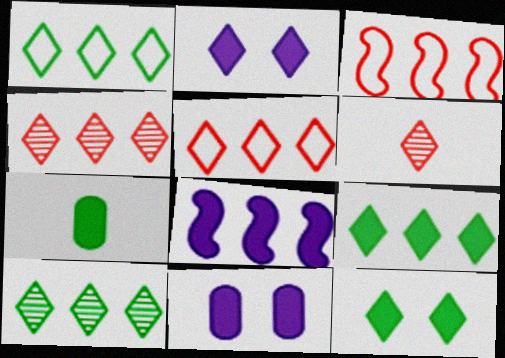[[1, 2, 6], 
[1, 9, 10]]